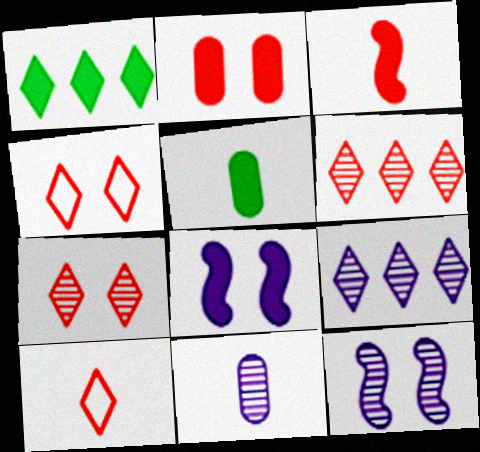[[9, 11, 12]]